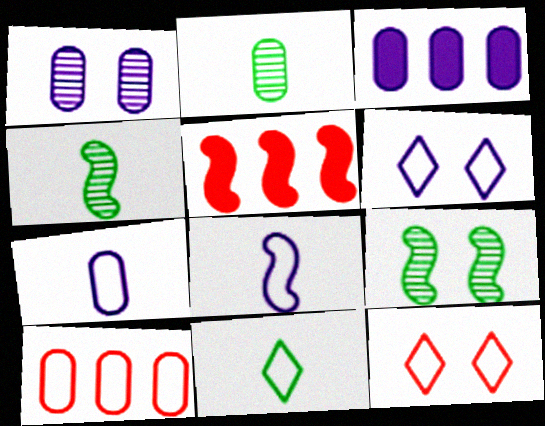[[1, 3, 7], 
[1, 5, 11], 
[2, 5, 6], 
[3, 4, 12], 
[5, 8, 9]]